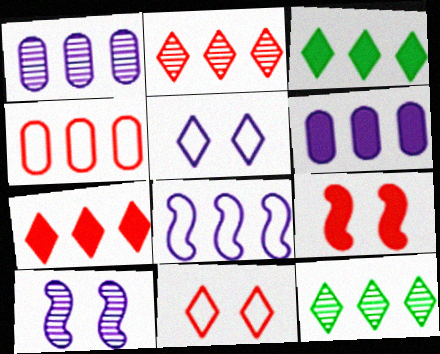[]